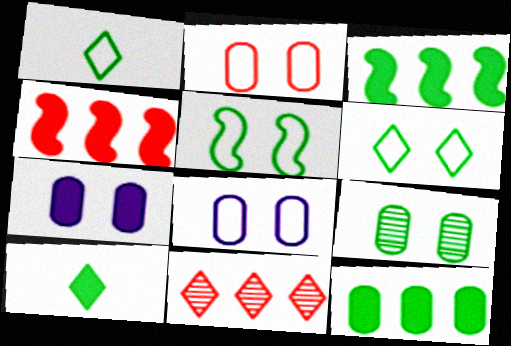[[1, 3, 9], 
[2, 7, 9], 
[4, 7, 10]]